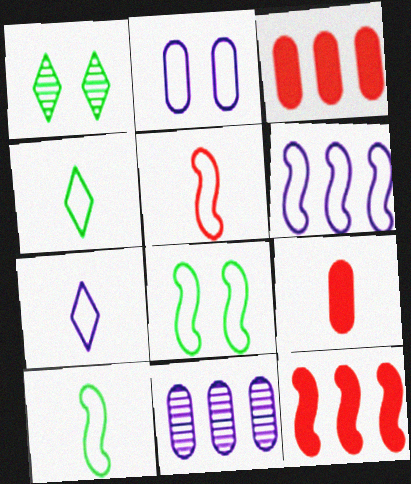[[1, 6, 9], 
[2, 6, 7], 
[5, 6, 8]]